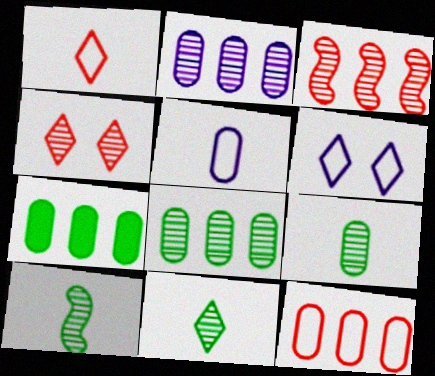[[2, 4, 10], 
[2, 7, 12], 
[9, 10, 11]]